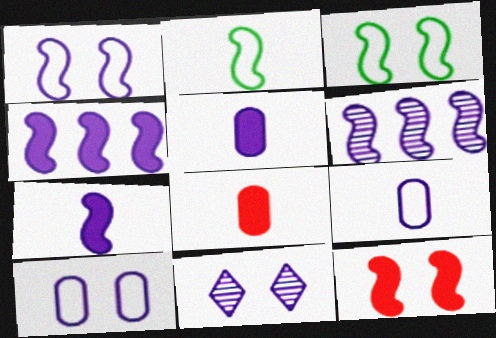[[1, 6, 7], 
[2, 6, 12], 
[4, 9, 11]]